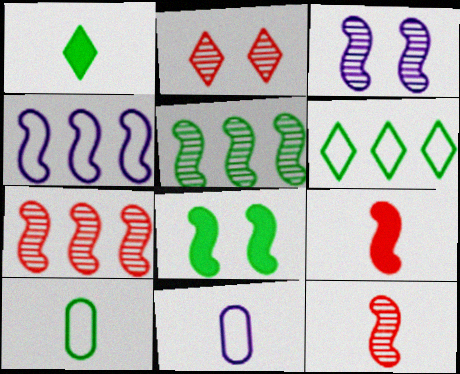[[1, 11, 12], 
[3, 5, 12], 
[4, 8, 12]]